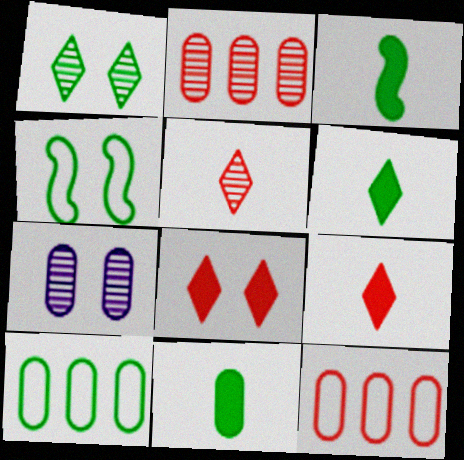[[1, 3, 10], 
[3, 6, 11], 
[4, 7, 8], 
[7, 11, 12]]